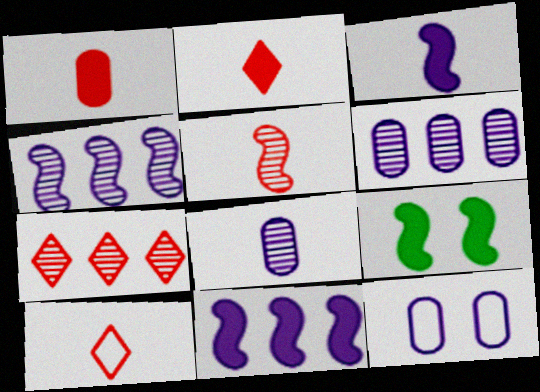[[1, 5, 10], 
[6, 9, 10]]